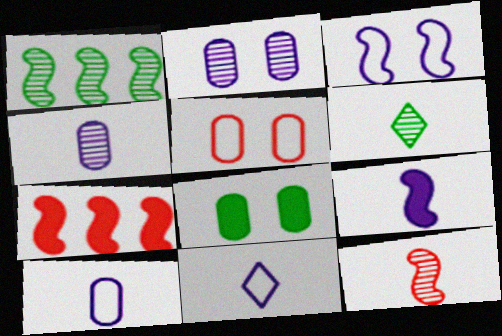[[2, 5, 8], 
[4, 6, 12], 
[4, 9, 11]]